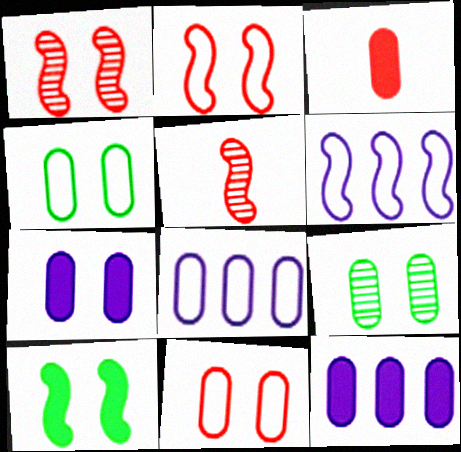[[3, 8, 9], 
[5, 6, 10], 
[7, 9, 11]]